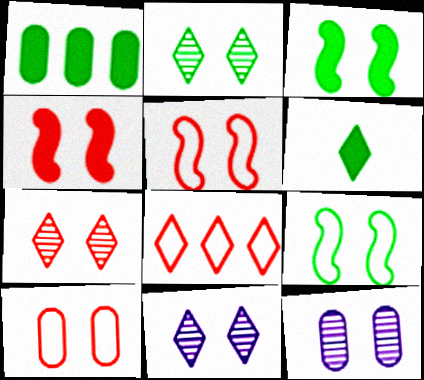[[1, 3, 6], 
[2, 7, 11], 
[3, 10, 11], 
[4, 7, 10], 
[6, 8, 11]]